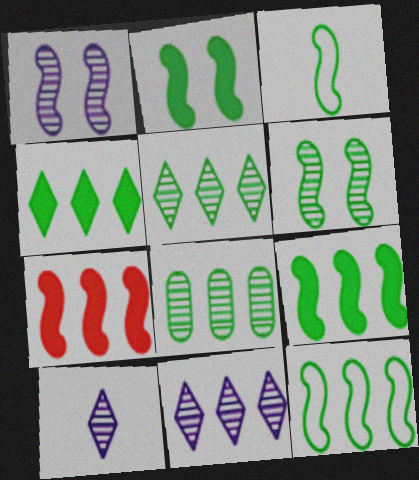[[1, 3, 7], 
[3, 6, 9], 
[4, 8, 12]]